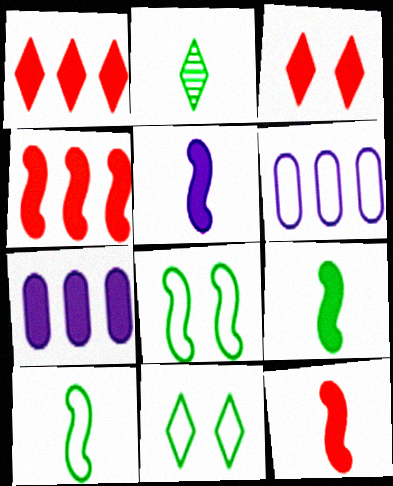[[3, 7, 9], 
[5, 9, 12]]